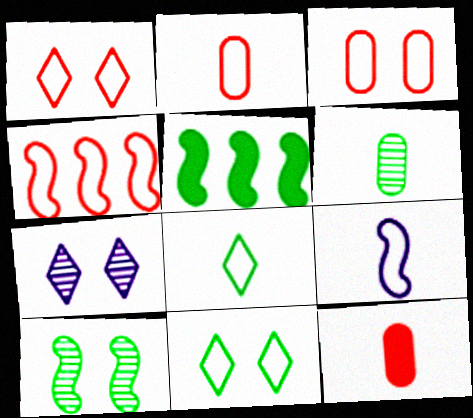[[1, 2, 4], 
[2, 5, 7], 
[2, 8, 9], 
[5, 6, 11]]